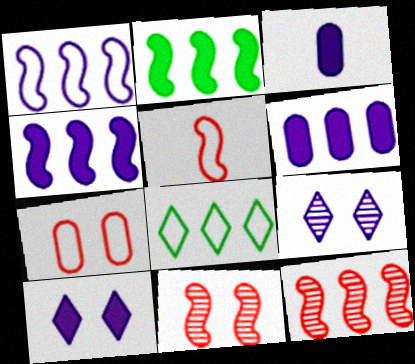[[1, 2, 12], 
[1, 3, 9], 
[3, 4, 10], 
[3, 8, 11], 
[6, 8, 12]]